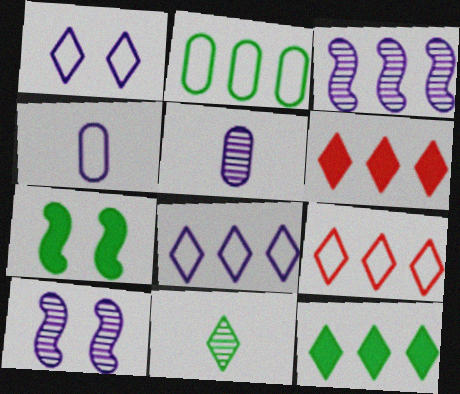[[1, 6, 11], 
[2, 3, 6], 
[2, 7, 11], 
[5, 7, 9]]